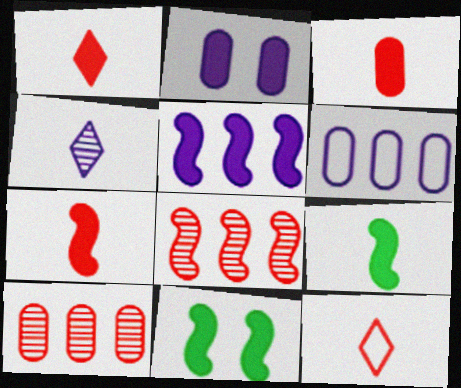[[1, 3, 7], 
[5, 7, 11]]